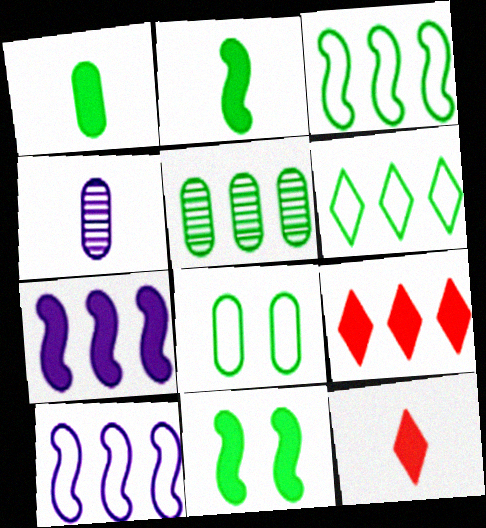[[1, 5, 8], 
[5, 9, 10]]